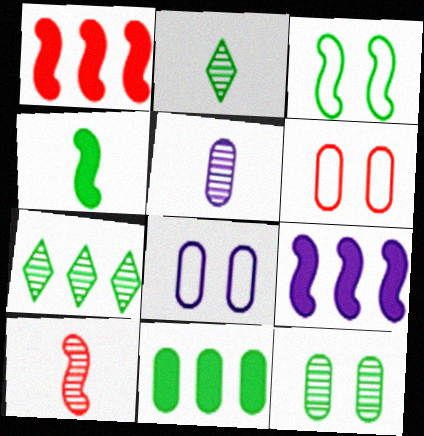[[1, 2, 8], 
[2, 3, 11], 
[2, 5, 10], 
[2, 6, 9], 
[3, 9, 10], 
[5, 6, 11]]